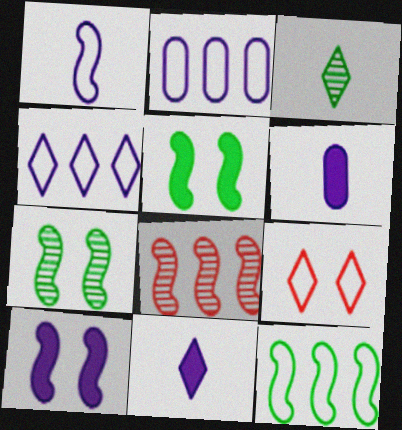[[1, 5, 8]]